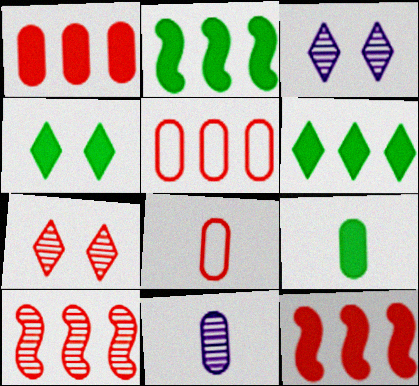[[2, 3, 8], 
[2, 4, 9], 
[7, 8, 12], 
[8, 9, 11]]